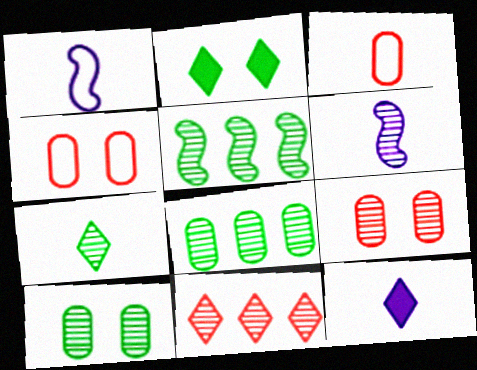[[4, 5, 12], 
[5, 7, 10], 
[6, 10, 11]]